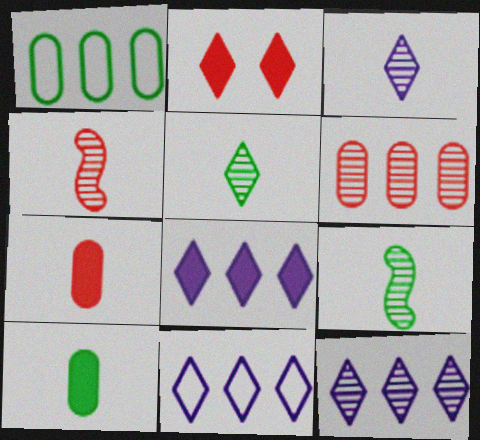[[2, 5, 11], 
[8, 11, 12]]